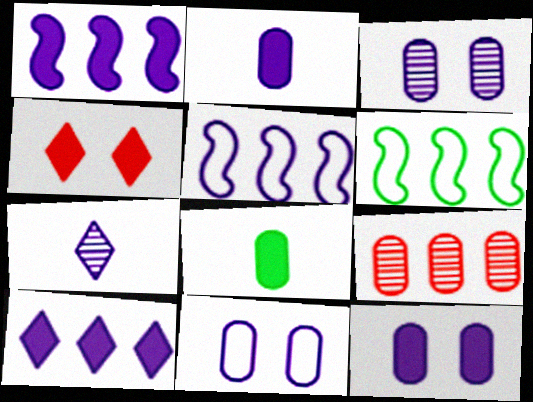[[1, 4, 8], 
[1, 7, 11], 
[3, 11, 12], 
[5, 7, 12], 
[6, 9, 10], 
[8, 9, 11]]